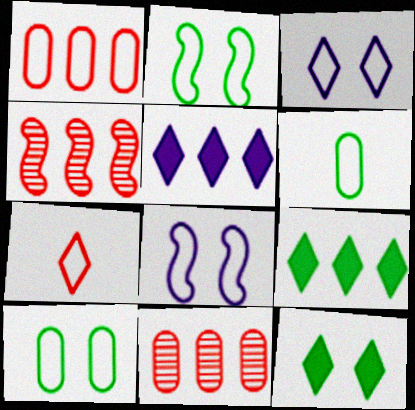[]